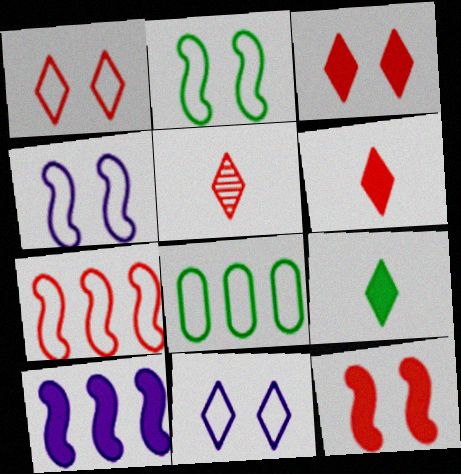[]